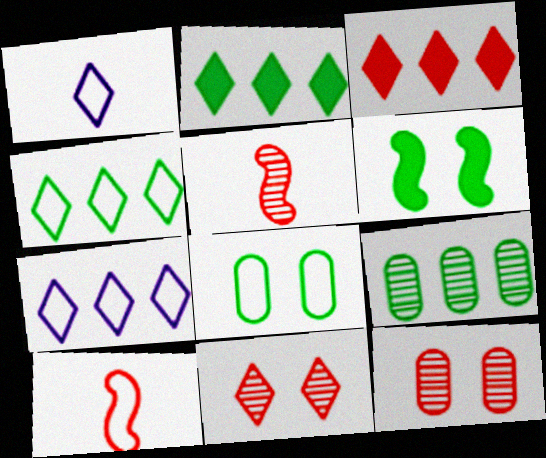[[1, 2, 11], 
[3, 10, 12], 
[7, 8, 10]]